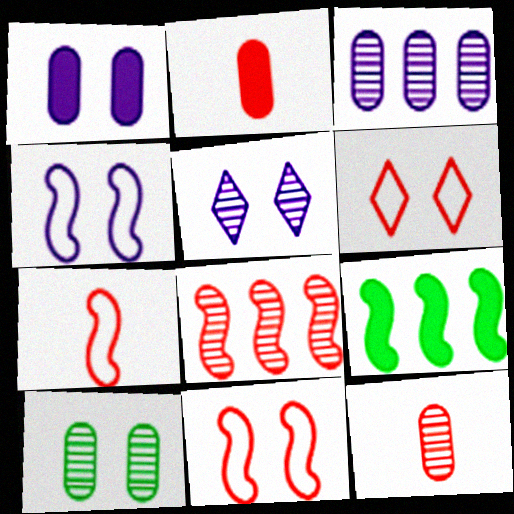[[1, 4, 5], 
[2, 6, 8], 
[3, 10, 12]]